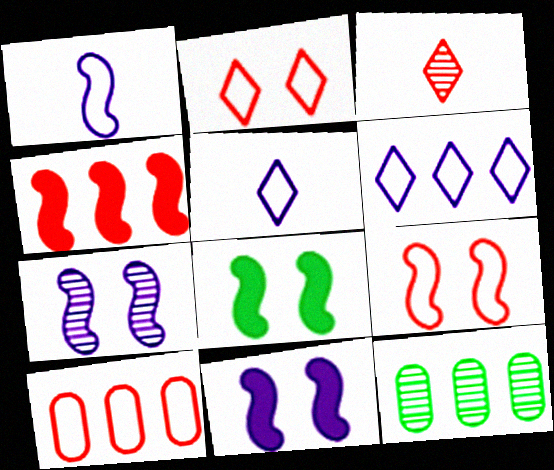[[3, 7, 12], 
[4, 6, 12], 
[7, 8, 9]]